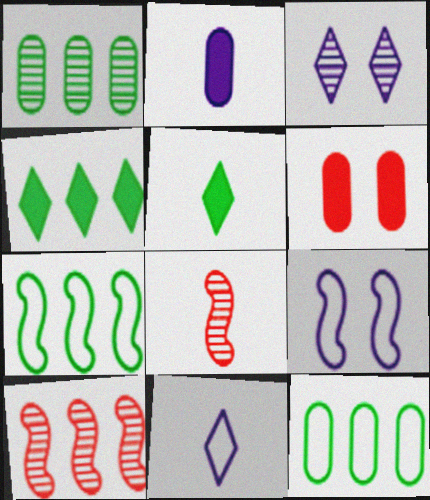[[1, 3, 8], 
[1, 4, 7]]